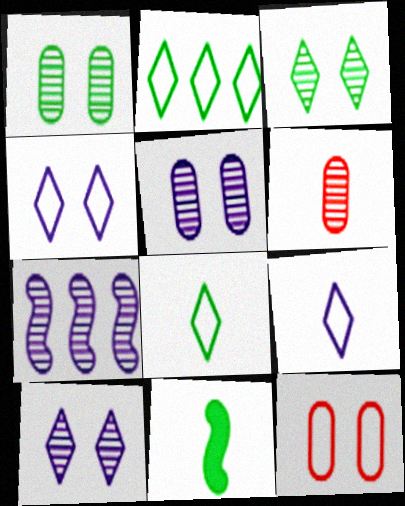[[1, 2, 11], 
[3, 6, 7], 
[6, 9, 11]]